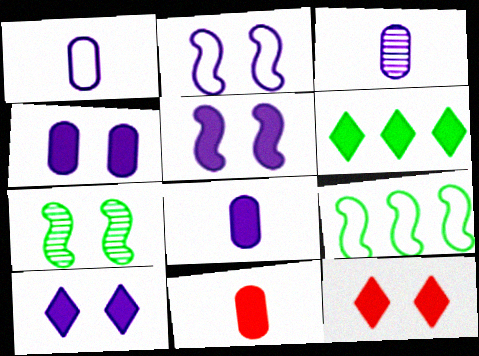[[1, 3, 8], 
[3, 9, 12], 
[4, 5, 10], 
[5, 6, 11]]